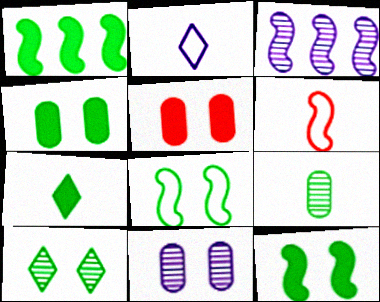[[1, 4, 7], 
[3, 6, 12], 
[4, 8, 10]]